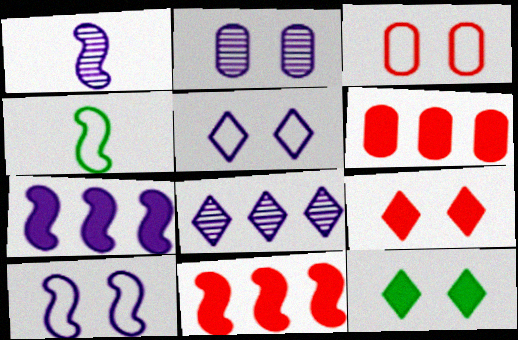[[1, 2, 8], 
[1, 7, 10]]